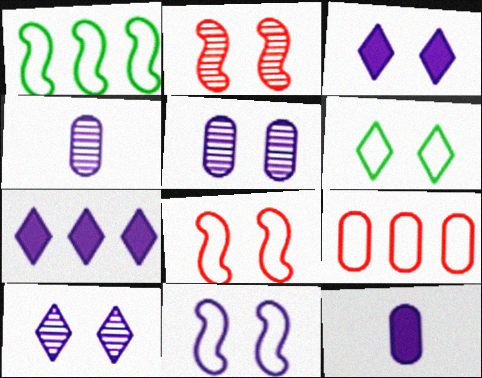[[3, 5, 11], 
[4, 7, 11]]